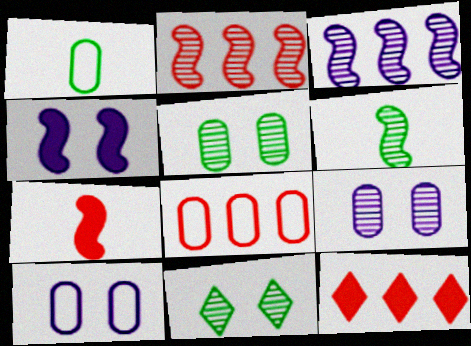[[1, 8, 10], 
[2, 8, 12], 
[6, 10, 12]]